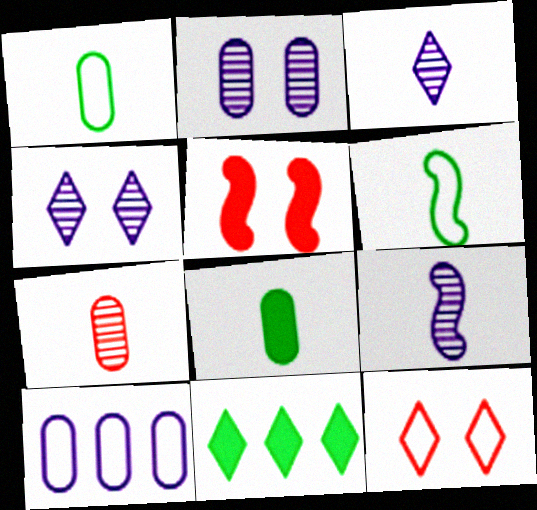[[3, 11, 12], 
[6, 10, 12]]